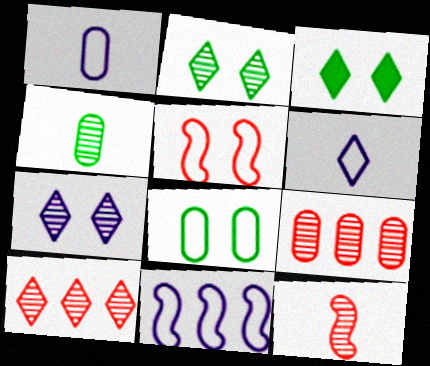[[3, 6, 10]]